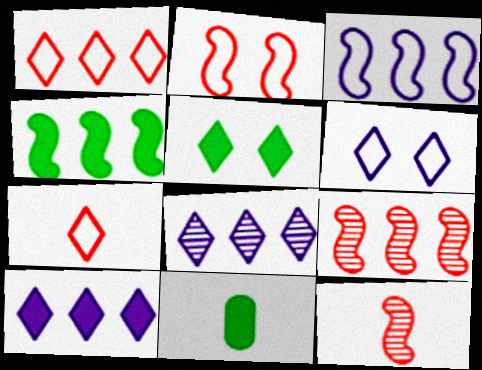[[2, 8, 11], 
[3, 4, 9], 
[4, 5, 11], 
[5, 7, 8], 
[6, 9, 11]]